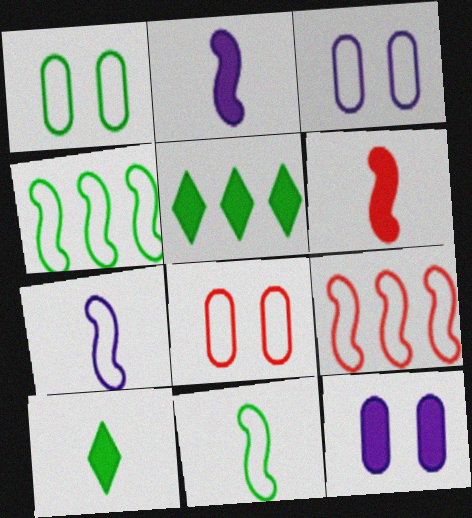[[1, 3, 8], 
[5, 6, 12]]